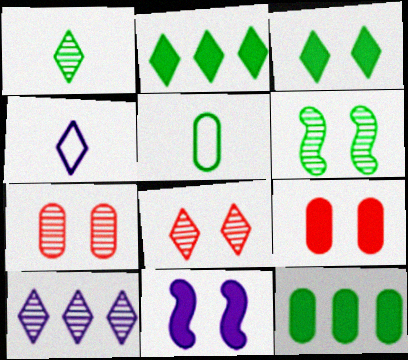[[1, 8, 10], 
[2, 4, 8], 
[2, 5, 6], 
[3, 9, 11]]